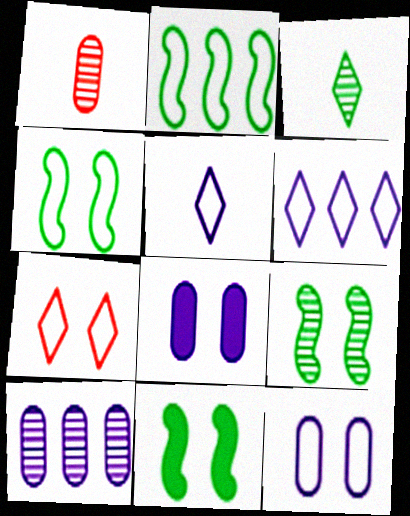[[1, 6, 11], 
[4, 7, 12], 
[4, 9, 11], 
[7, 8, 9]]